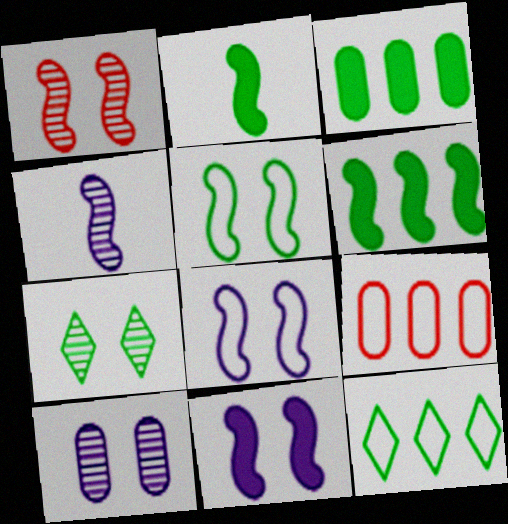[[1, 5, 11], 
[1, 7, 10]]